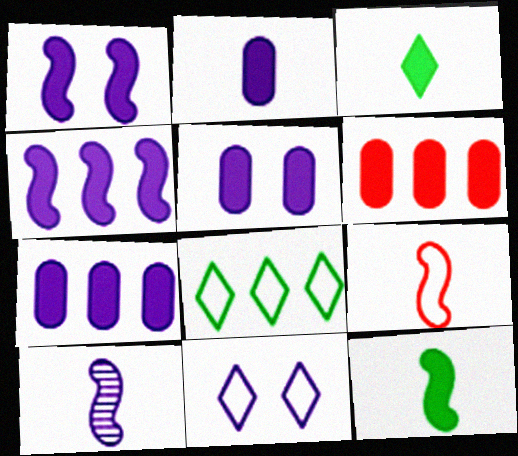[[1, 3, 6], 
[2, 5, 7], 
[7, 10, 11], 
[9, 10, 12]]